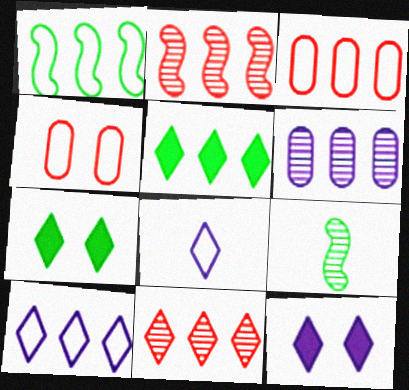[[1, 3, 10], 
[1, 4, 8], 
[3, 9, 12], 
[5, 10, 11], 
[7, 8, 11]]